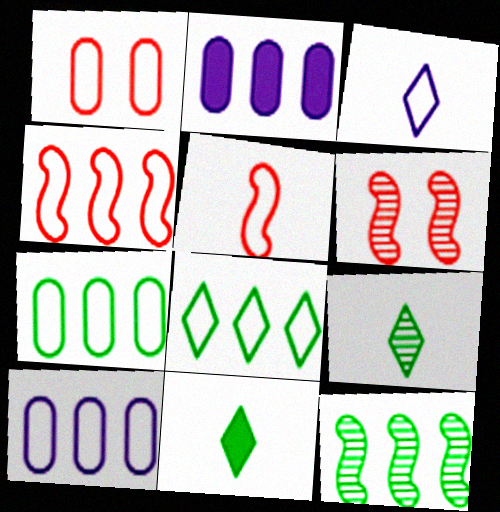[[4, 8, 10], 
[6, 10, 11]]